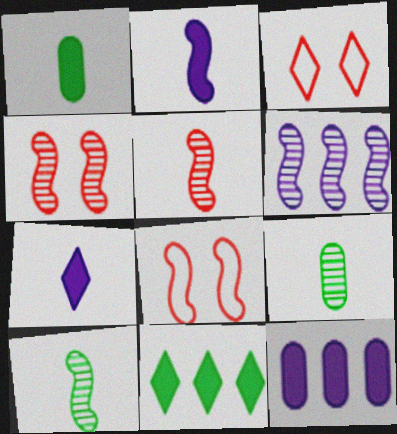[[1, 3, 6], 
[3, 10, 12], 
[4, 6, 10]]